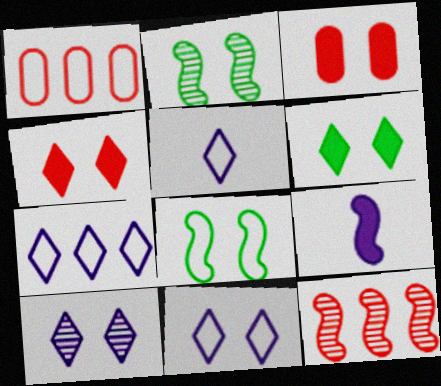[[1, 5, 8], 
[2, 3, 11], 
[3, 8, 10], 
[5, 7, 11], 
[8, 9, 12]]